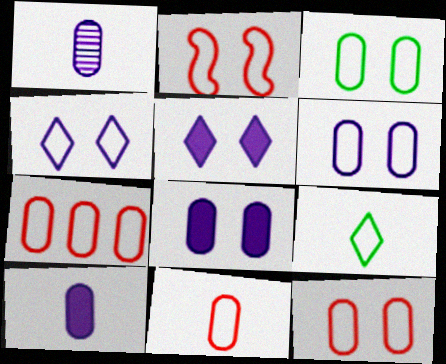[[2, 3, 4], 
[3, 6, 12], 
[7, 11, 12]]